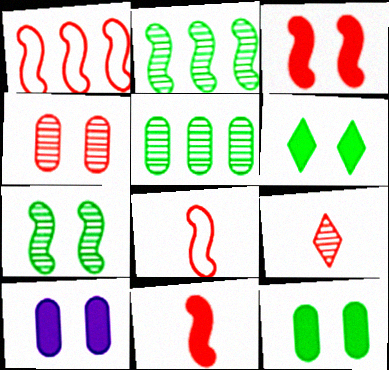[[3, 6, 10]]